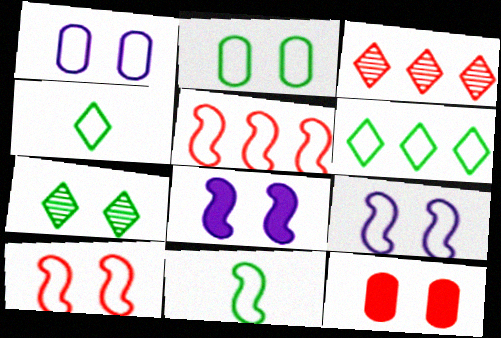[[1, 4, 5], 
[2, 6, 11], 
[5, 9, 11], 
[7, 9, 12]]